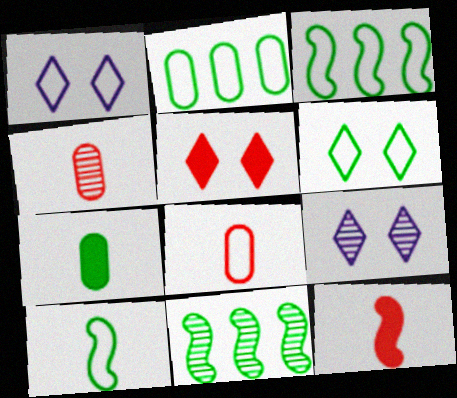[[1, 3, 8], 
[2, 6, 10], 
[2, 9, 12], 
[4, 9, 11], 
[5, 6, 9], 
[6, 7, 11]]